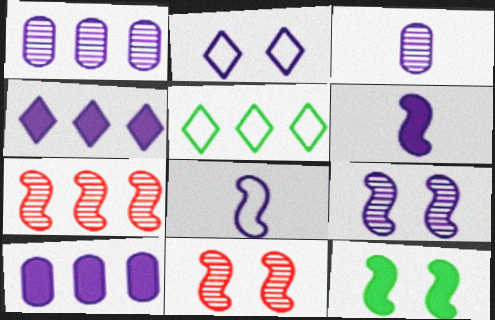[[1, 2, 6], 
[5, 7, 10], 
[7, 8, 12]]